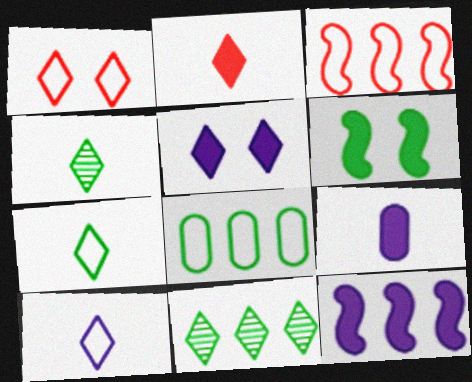[[2, 4, 10], 
[4, 6, 8], 
[5, 9, 12]]